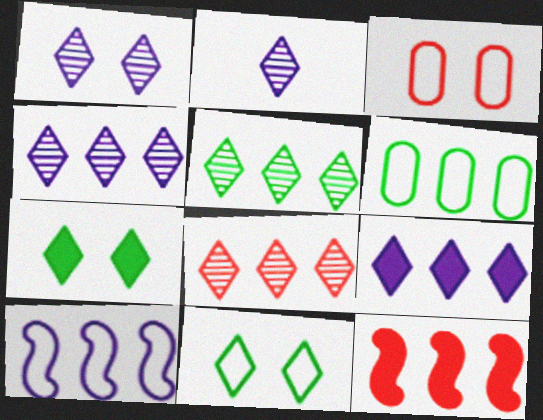[[1, 2, 4], 
[4, 5, 8], 
[4, 6, 12]]